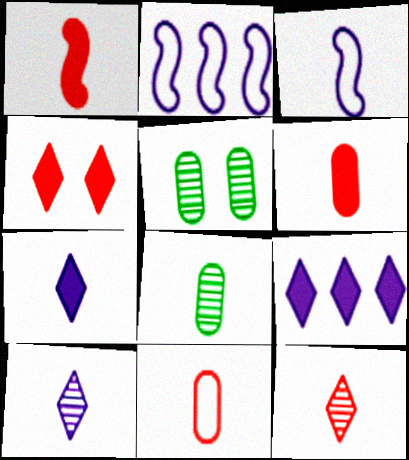[[1, 11, 12], 
[2, 4, 8]]